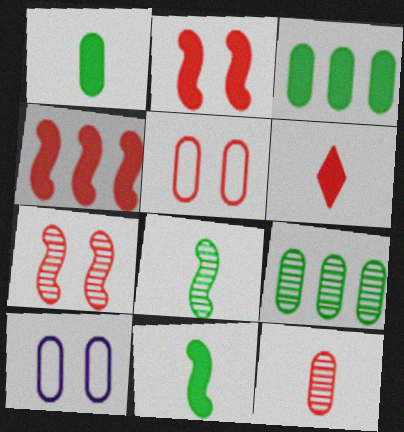[[3, 10, 12]]